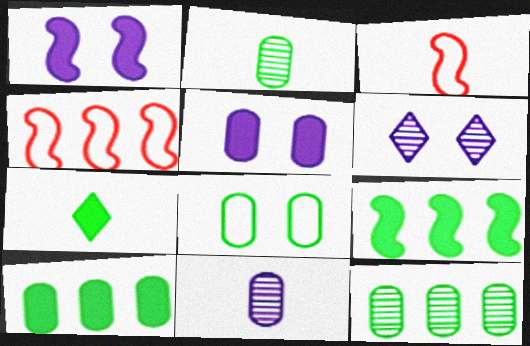[[2, 8, 10], 
[3, 6, 10], 
[3, 7, 11]]